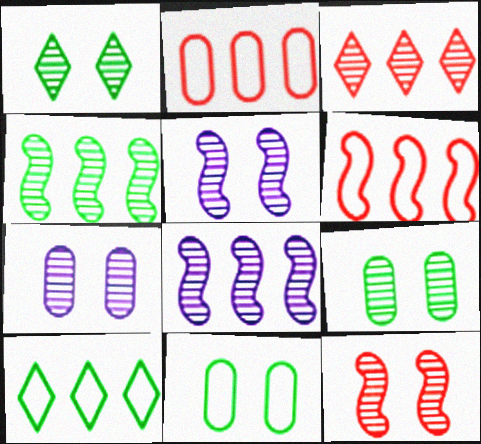[[1, 7, 12]]